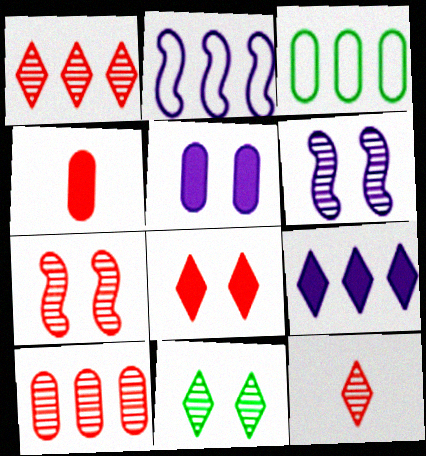[[2, 4, 11], 
[7, 10, 12]]